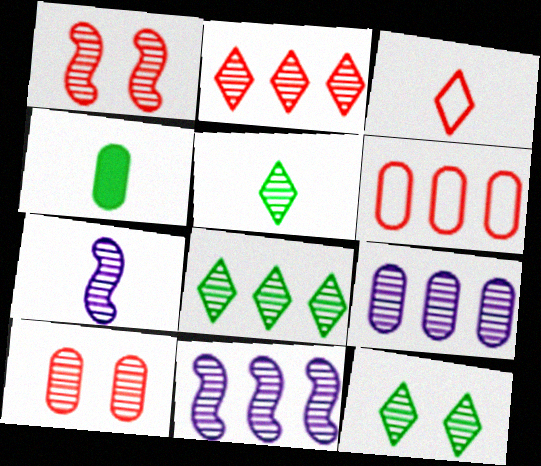[[1, 5, 9], 
[3, 4, 7], 
[5, 8, 12], 
[5, 10, 11], 
[7, 8, 10]]